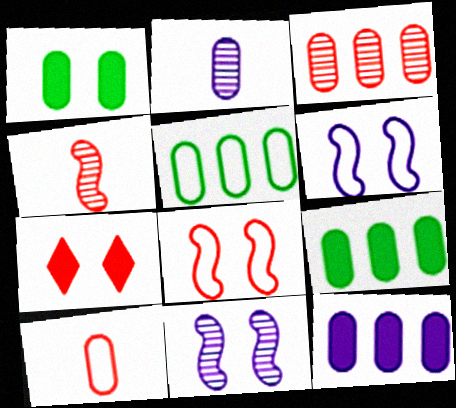[[3, 5, 12]]